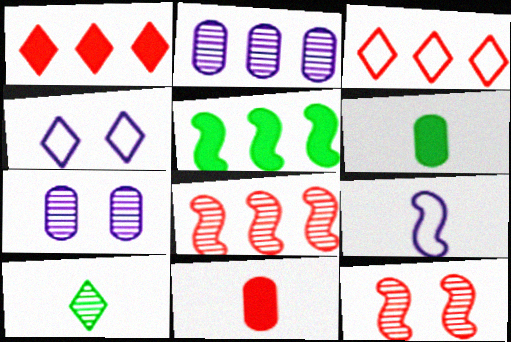[[1, 4, 10], 
[2, 3, 5], 
[2, 10, 12], 
[3, 11, 12], 
[4, 6, 8], 
[5, 9, 12], 
[7, 8, 10], 
[9, 10, 11]]